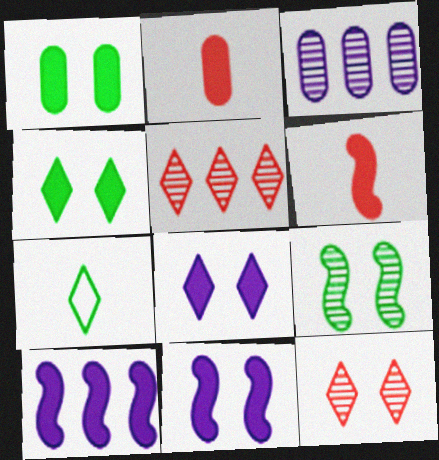[[2, 4, 10], 
[5, 7, 8]]